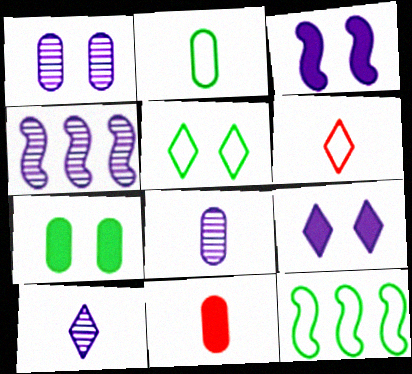[[1, 4, 10], 
[2, 5, 12], 
[2, 8, 11], 
[4, 5, 11], 
[4, 6, 7]]